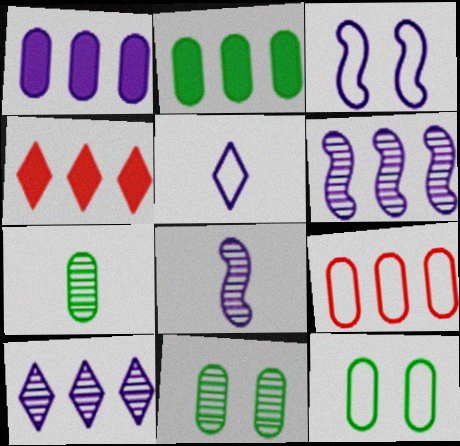[[2, 7, 12], 
[3, 4, 7], 
[4, 8, 12]]